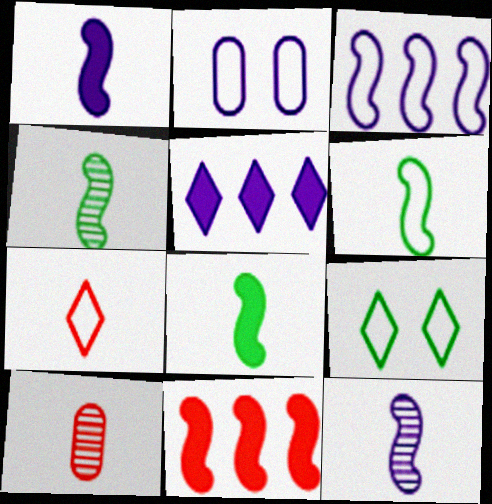[[2, 5, 12], 
[4, 6, 8]]